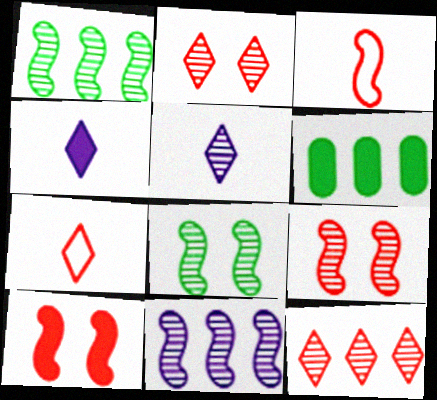[[4, 6, 10]]